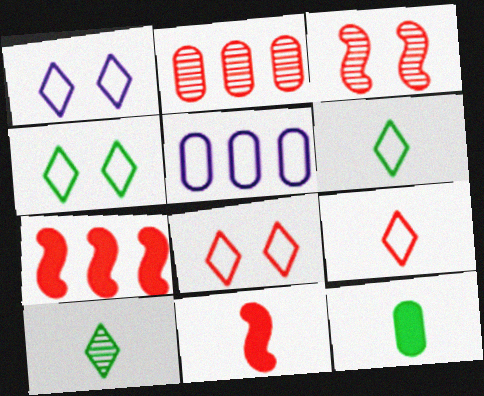[[1, 4, 8], 
[2, 8, 11]]